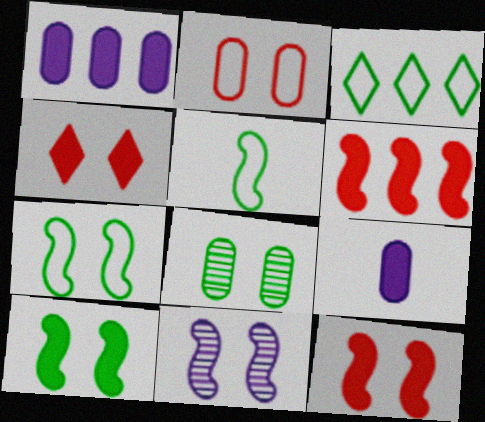[[5, 6, 11], 
[7, 11, 12]]